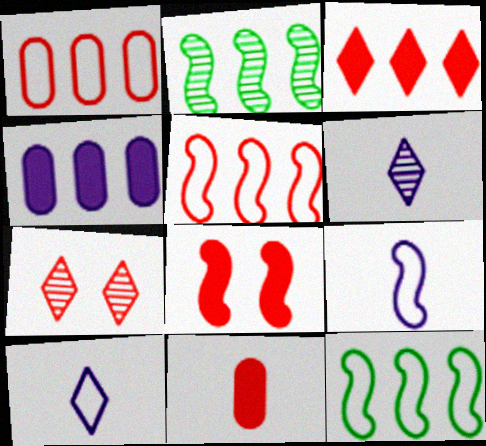[[2, 8, 9], 
[3, 8, 11], 
[5, 7, 11]]